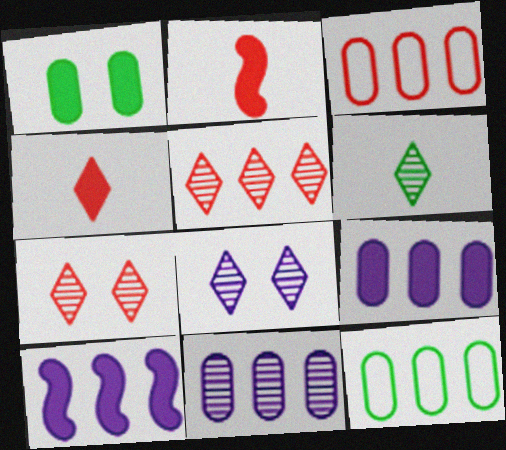[[1, 4, 10], 
[2, 3, 7], 
[2, 8, 12], 
[5, 6, 8], 
[5, 10, 12]]